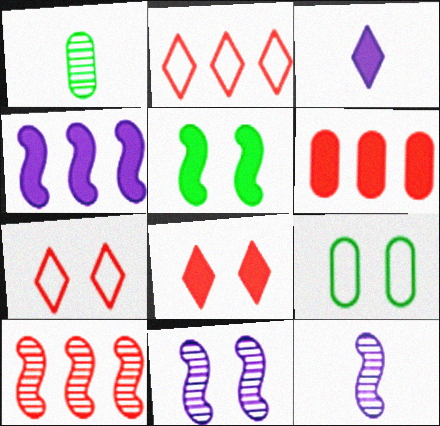[[1, 4, 7], 
[2, 6, 10], 
[3, 5, 6], 
[3, 9, 10], 
[8, 9, 11]]